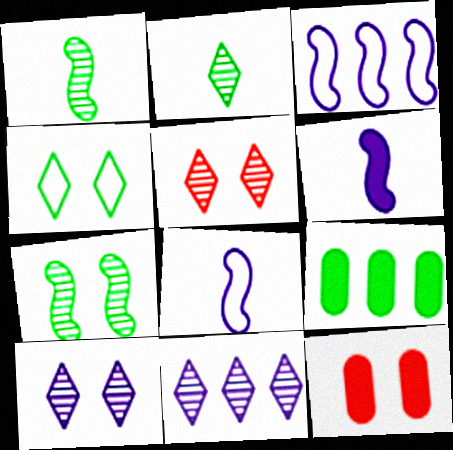[[1, 4, 9], 
[2, 3, 12], 
[2, 5, 11], 
[5, 8, 9]]